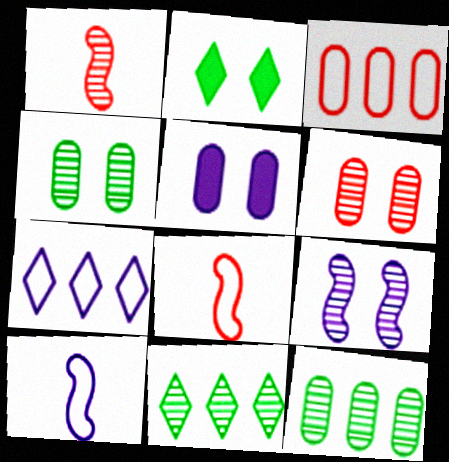[[5, 8, 11]]